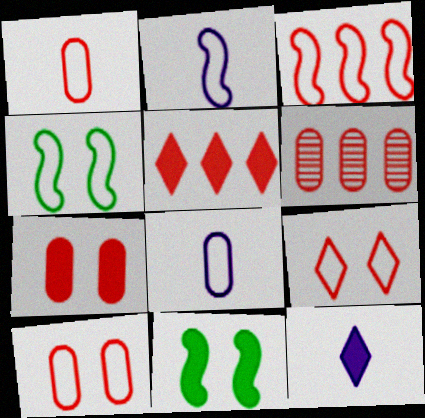[[1, 3, 9], 
[1, 6, 7], 
[2, 3, 4], 
[3, 5, 6], 
[4, 6, 12]]